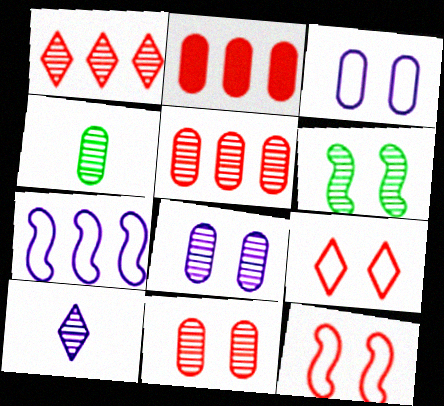[[2, 3, 4], 
[4, 5, 8], 
[5, 6, 10]]